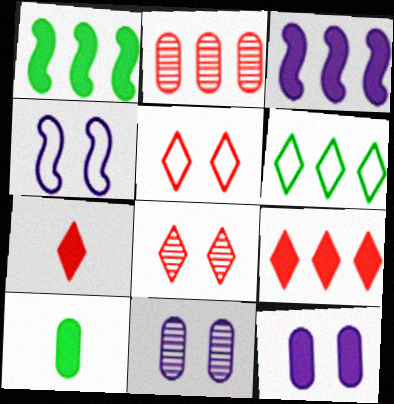[[1, 7, 12], 
[2, 3, 6]]